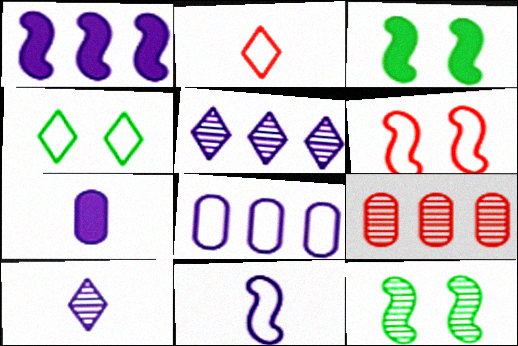[[1, 5, 8], 
[7, 10, 11], 
[9, 10, 12]]